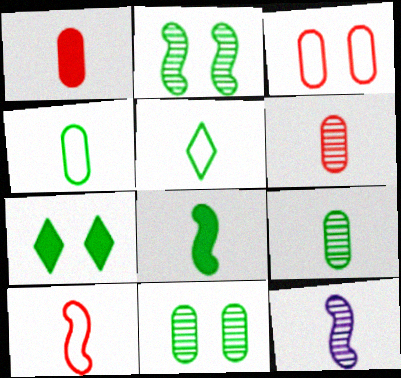[[1, 5, 12], 
[5, 8, 9], 
[8, 10, 12]]